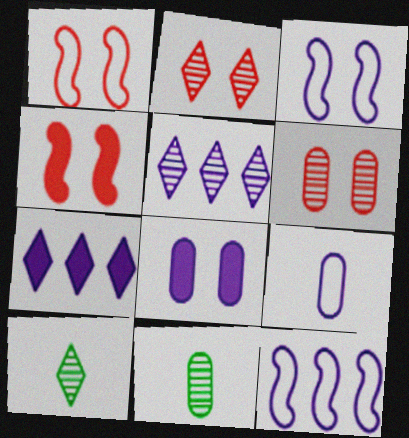[[1, 7, 11], 
[2, 5, 10]]